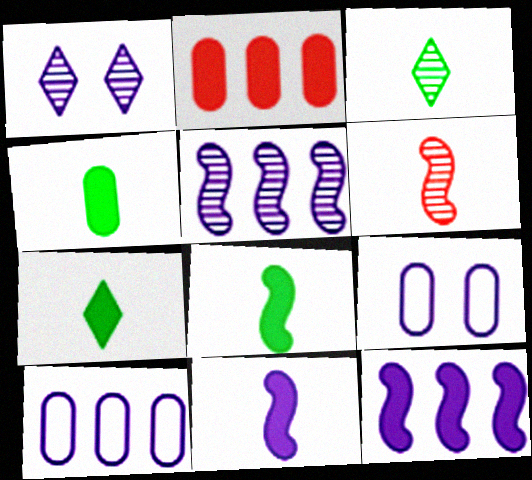[[1, 10, 11], 
[4, 7, 8]]